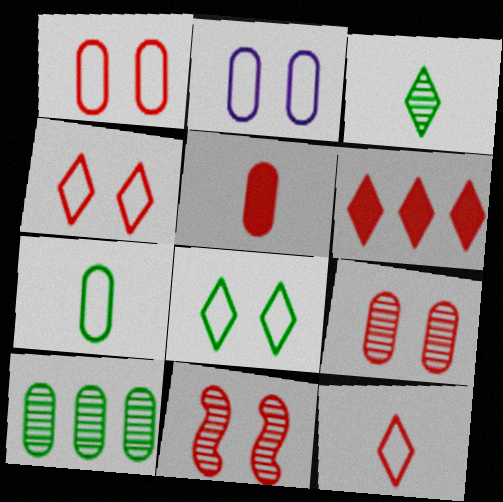[[2, 5, 10]]